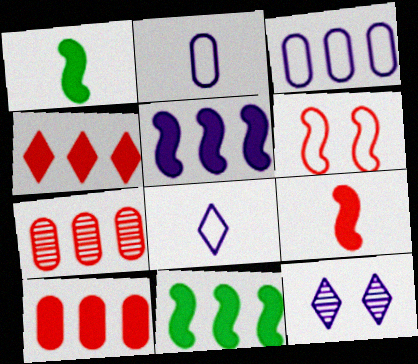[[2, 5, 12]]